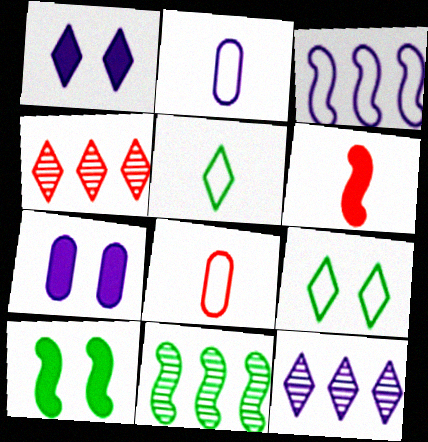[[1, 4, 5], 
[1, 8, 11], 
[2, 4, 10], 
[3, 8, 9], 
[8, 10, 12]]